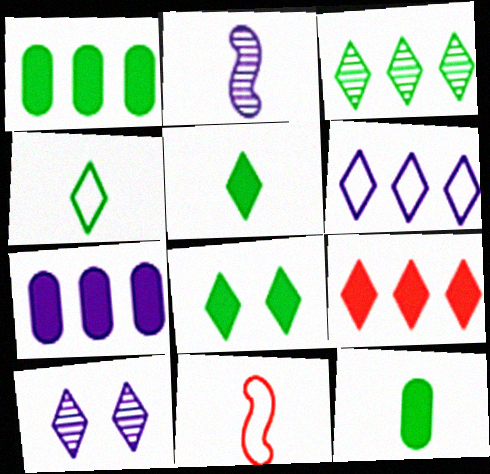[[1, 10, 11], 
[3, 4, 8], 
[3, 6, 9], 
[4, 9, 10]]